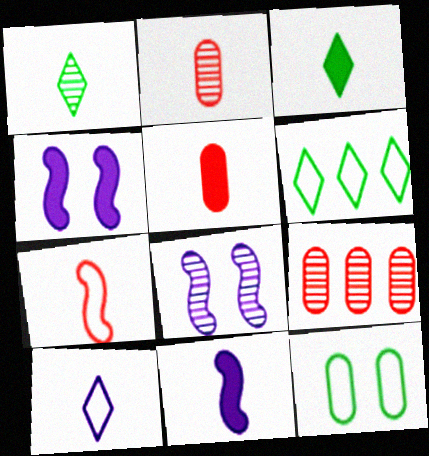[[1, 8, 9], 
[2, 4, 6], 
[3, 5, 11], 
[5, 6, 8]]